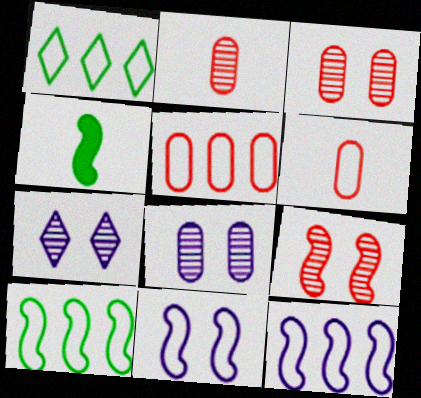[[1, 5, 12], 
[1, 6, 11], 
[4, 5, 7], 
[4, 9, 12]]